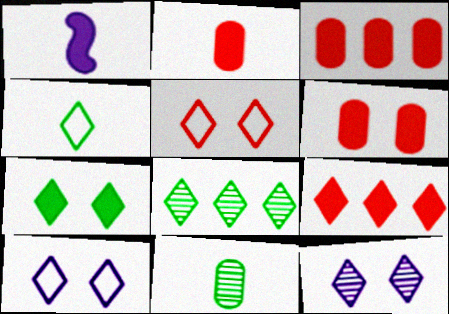[[1, 3, 7], 
[2, 3, 6], 
[4, 7, 8], 
[4, 9, 12], 
[5, 7, 12]]